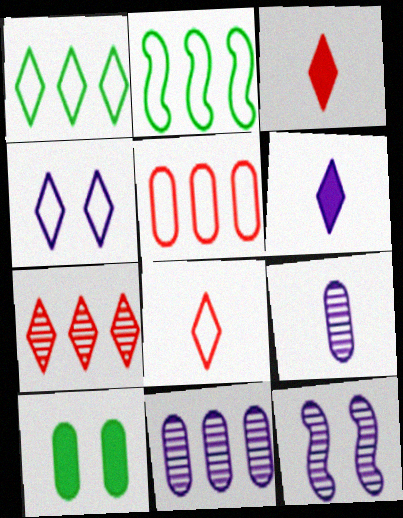[[1, 4, 8], 
[5, 9, 10]]